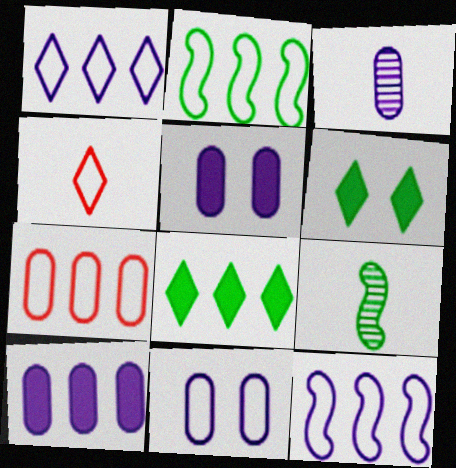[[1, 2, 7], 
[2, 4, 11], 
[3, 10, 11]]